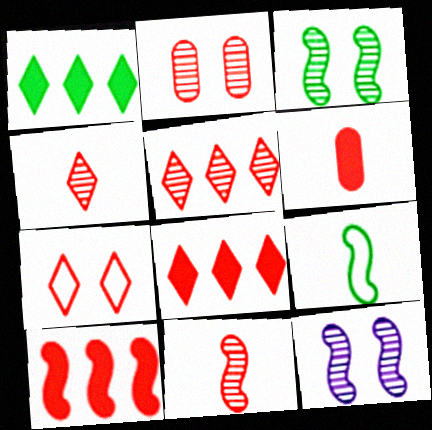[[2, 5, 11], 
[4, 7, 8], 
[9, 10, 12]]